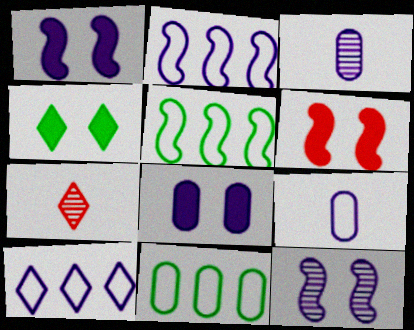[[1, 3, 10], 
[1, 7, 11], 
[4, 6, 8], 
[4, 7, 10], 
[5, 7, 8]]